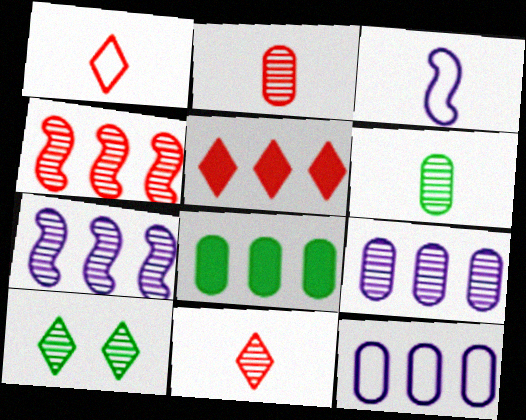[[2, 7, 10]]